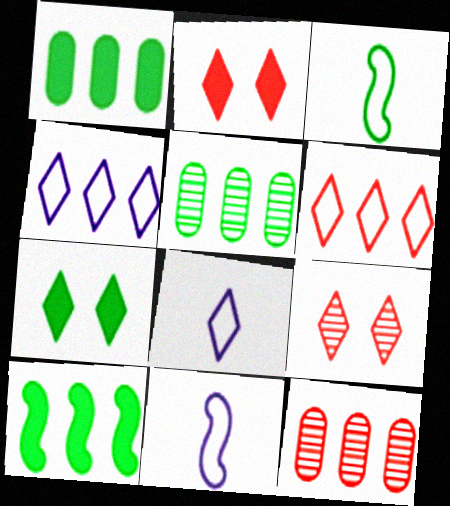[[1, 9, 11], 
[2, 5, 11], 
[3, 5, 7], 
[4, 10, 12], 
[7, 11, 12]]